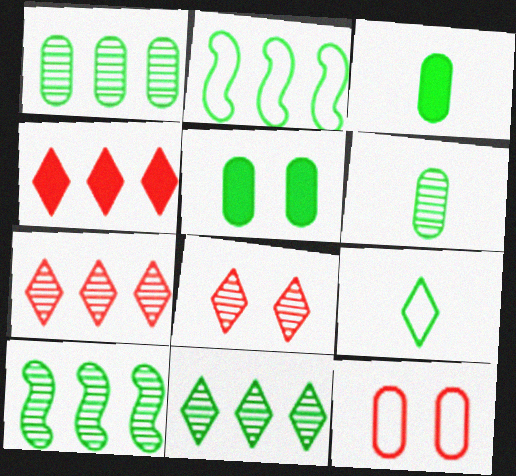[[1, 10, 11], 
[5, 9, 10]]